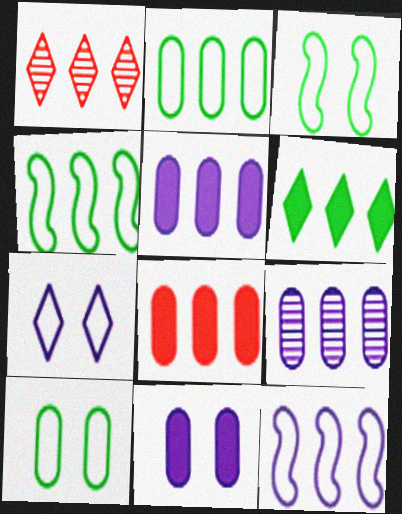[[1, 4, 5], 
[2, 8, 9]]